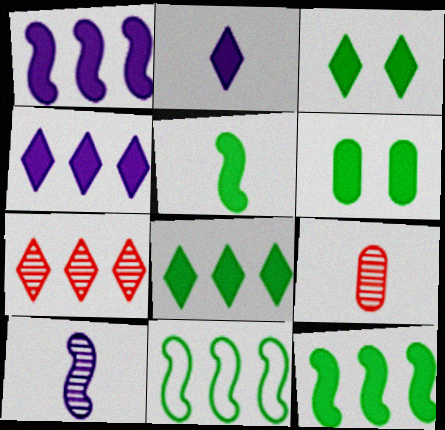[[5, 6, 8]]